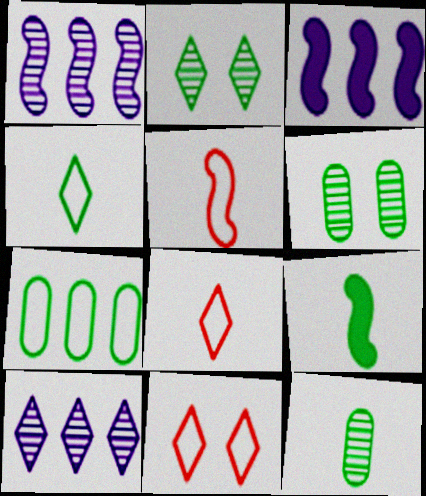[[2, 7, 9], 
[3, 6, 8], 
[3, 11, 12], 
[4, 9, 12]]